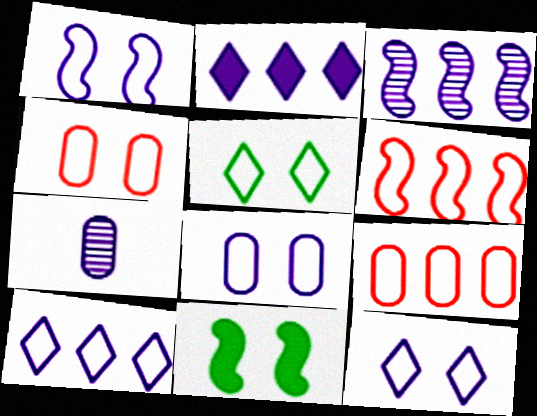[[1, 2, 7], 
[1, 4, 5], 
[1, 8, 12]]